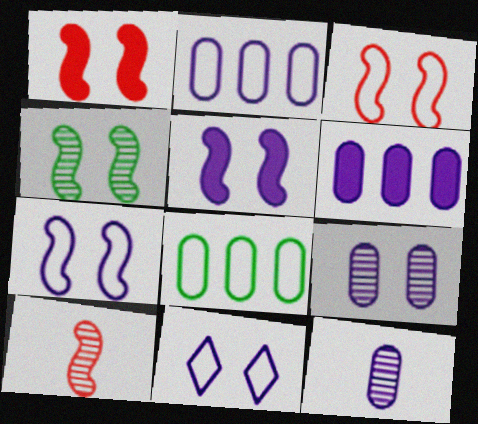[[1, 4, 7], 
[3, 4, 5], 
[5, 9, 11]]